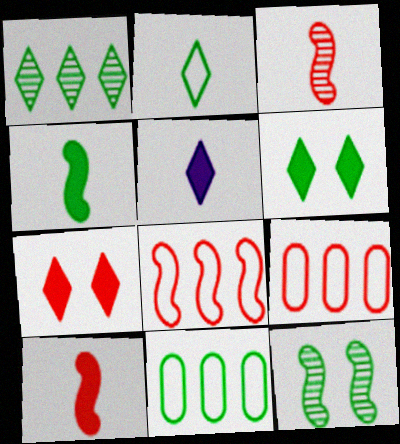[[1, 2, 6], 
[3, 7, 9], 
[5, 9, 12]]